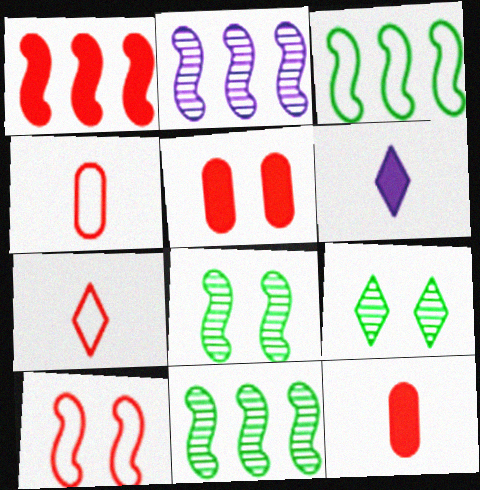[[1, 2, 3]]